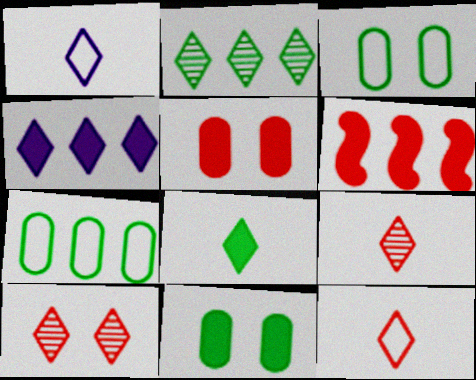[[1, 8, 9]]